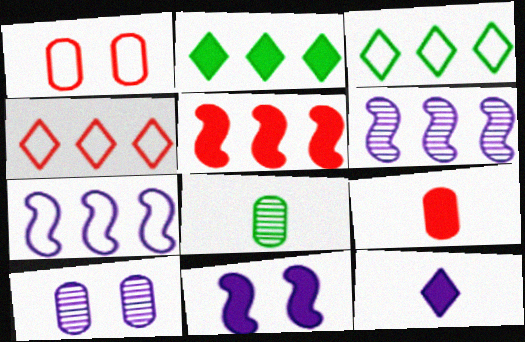[[2, 9, 11], 
[4, 8, 11], 
[7, 10, 12]]